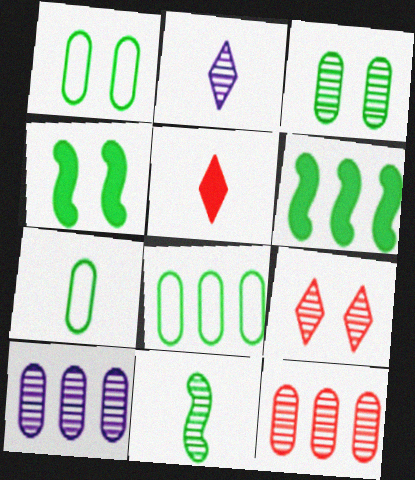[[1, 7, 8], 
[9, 10, 11]]